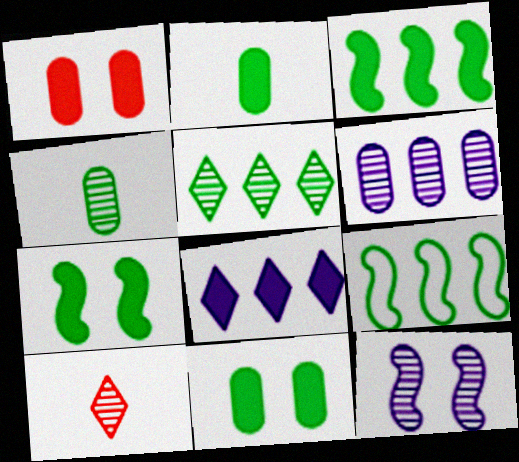[]